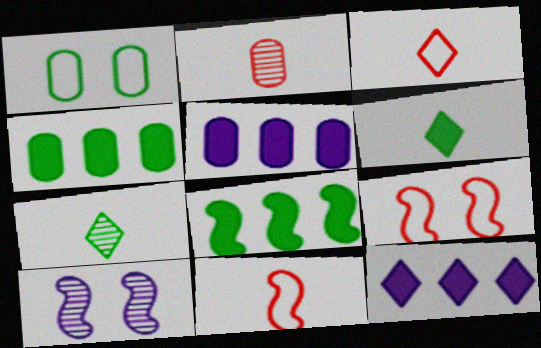[[1, 2, 5], 
[1, 7, 8], 
[3, 4, 10], 
[5, 7, 9], 
[8, 10, 11]]